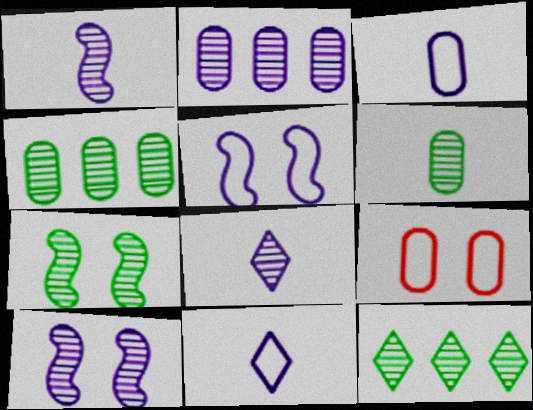[[2, 8, 10], 
[6, 7, 12]]